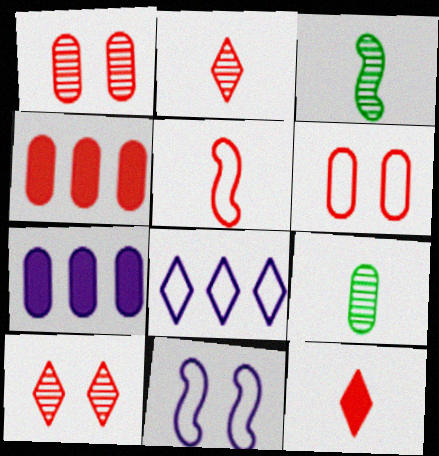[[4, 5, 10], 
[6, 7, 9]]